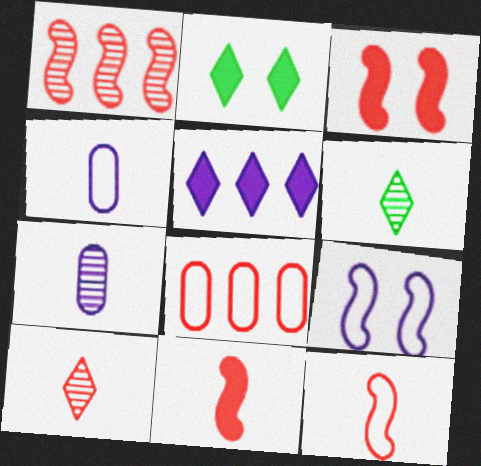[[1, 2, 4], 
[1, 3, 12], 
[3, 8, 10], 
[4, 6, 11], 
[5, 7, 9]]